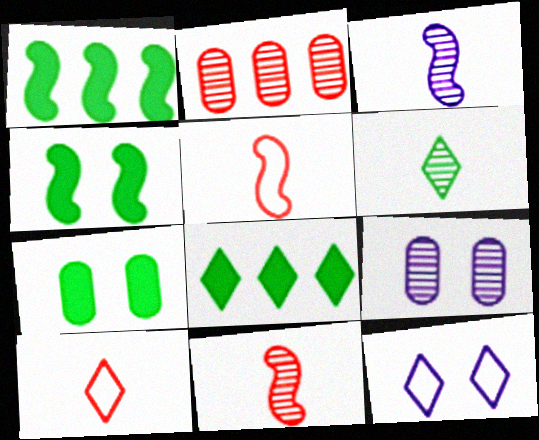[[1, 9, 10], 
[5, 8, 9]]